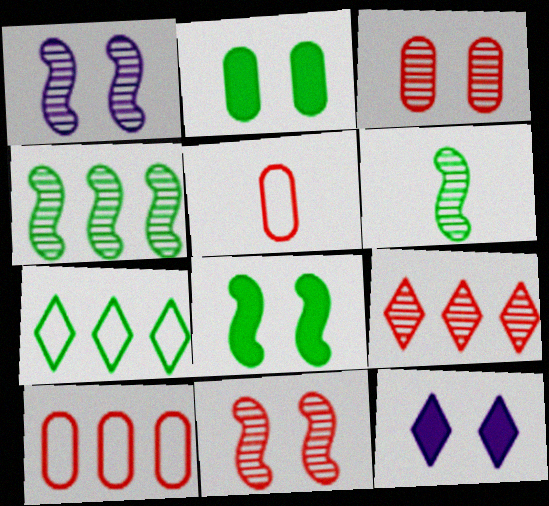[[2, 6, 7], 
[4, 5, 12], 
[6, 10, 12]]